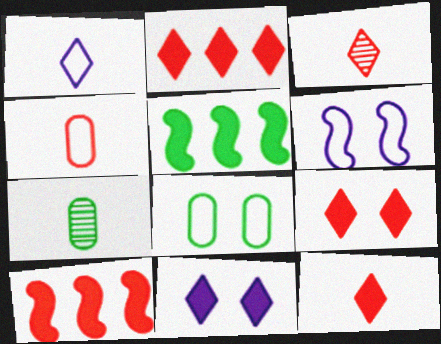[[2, 6, 7], 
[2, 9, 12]]